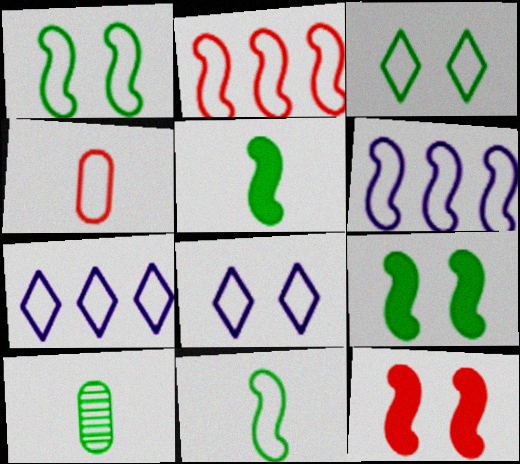[[1, 4, 7], 
[3, 4, 6], 
[7, 10, 12]]